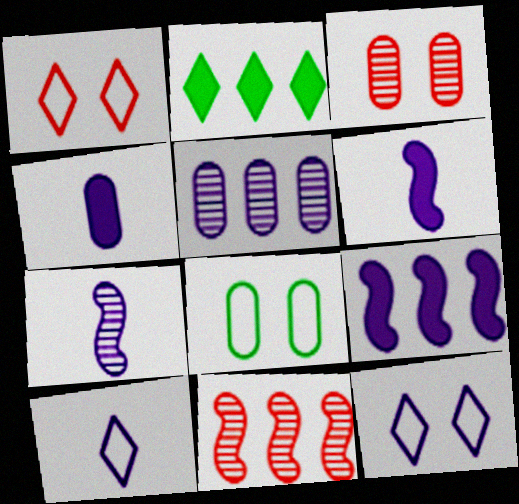[[4, 7, 10], 
[5, 6, 12]]